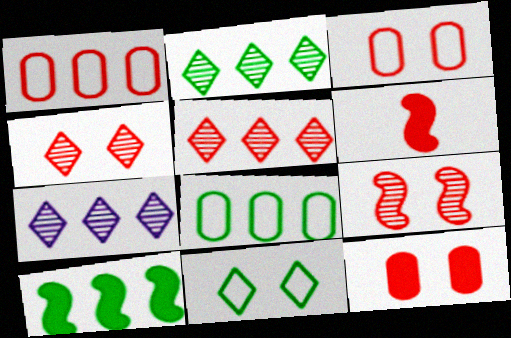[[1, 4, 6], 
[1, 7, 10], 
[2, 5, 7], 
[2, 8, 10], 
[3, 5, 6]]